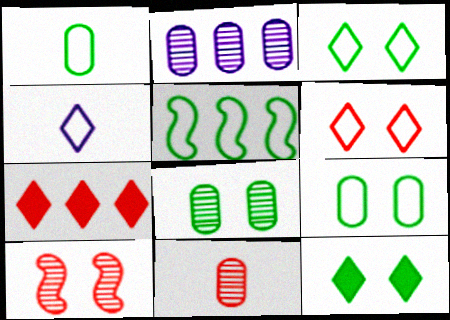[[1, 3, 5], 
[2, 5, 7], 
[2, 8, 11]]